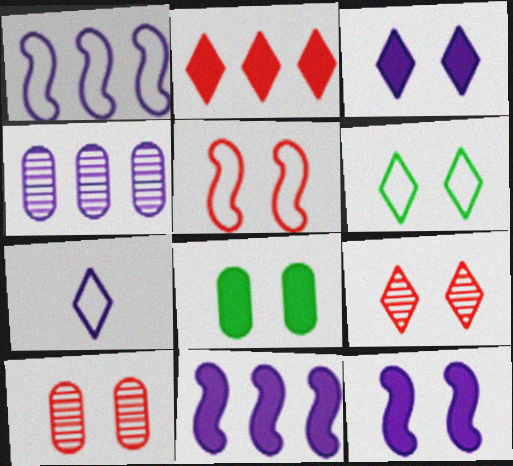[[3, 6, 9], 
[4, 7, 12], 
[6, 10, 12]]